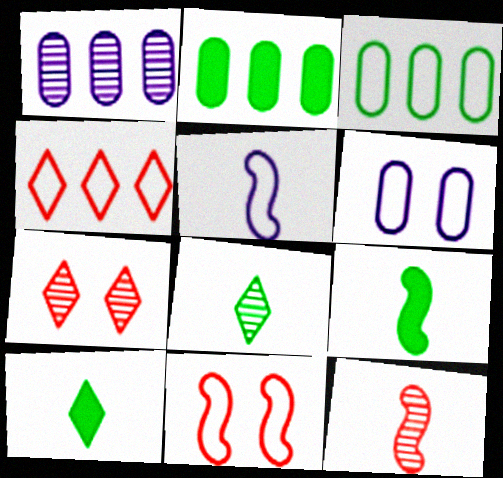[[1, 10, 11], 
[2, 5, 7], 
[5, 9, 12]]